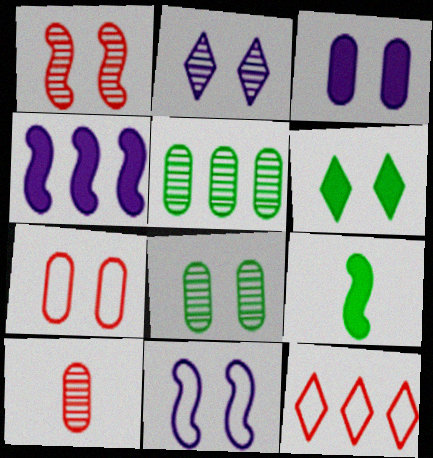[[1, 2, 8], 
[2, 3, 11], 
[3, 7, 8], 
[4, 5, 12]]